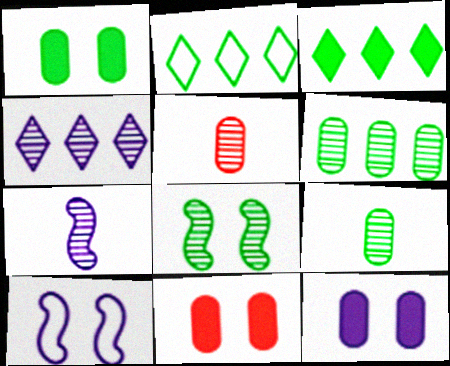[[1, 11, 12], 
[2, 7, 11], 
[3, 5, 10], 
[4, 5, 8]]